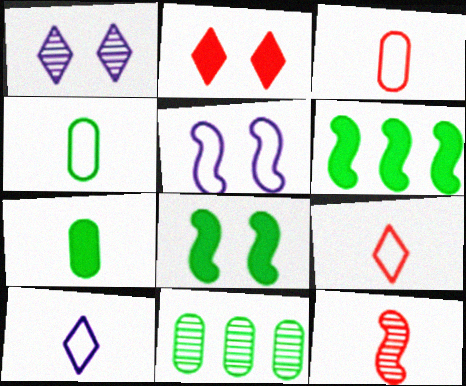[[1, 3, 6], 
[1, 11, 12], 
[5, 6, 12], 
[7, 10, 12]]